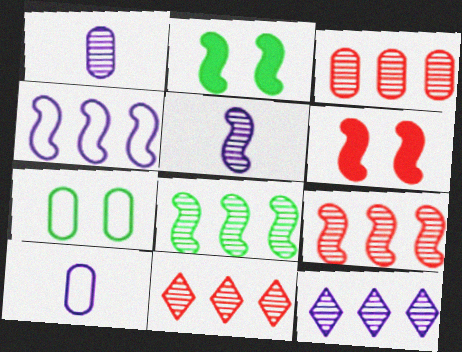[[2, 10, 11], 
[3, 8, 12], 
[3, 9, 11]]